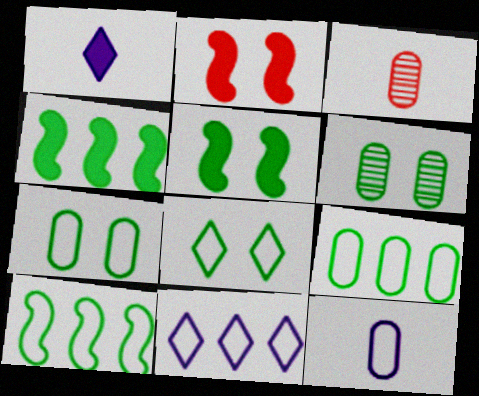[[3, 5, 11], 
[5, 6, 8]]